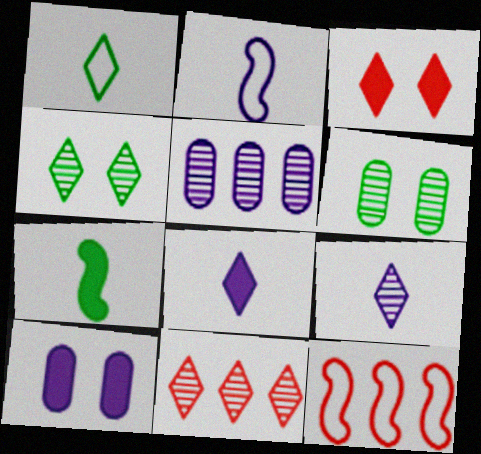[[4, 9, 11], 
[6, 8, 12]]